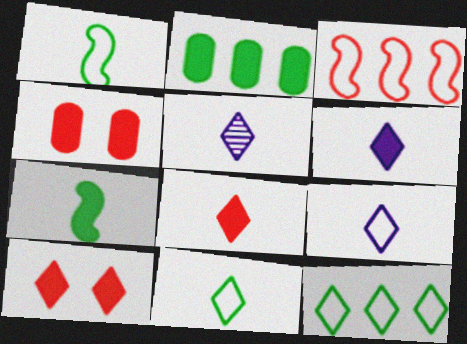[[5, 6, 9], 
[5, 8, 11], 
[5, 10, 12]]